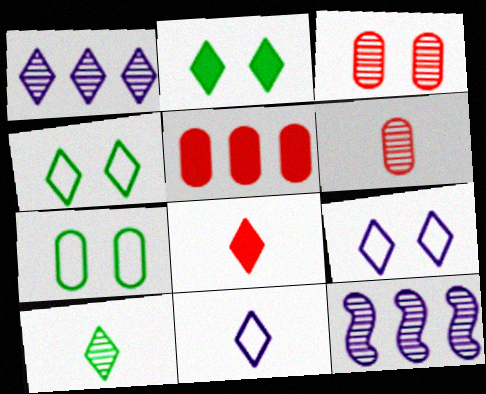[[1, 4, 8], 
[3, 10, 12], 
[7, 8, 12], 
[8, 10, 11]]